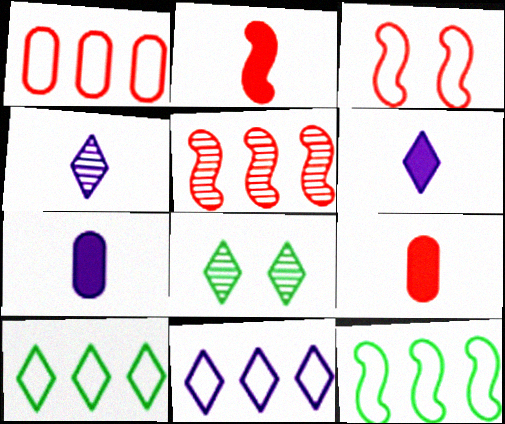[[1, 11, 12], 
[2, 3, 5]]